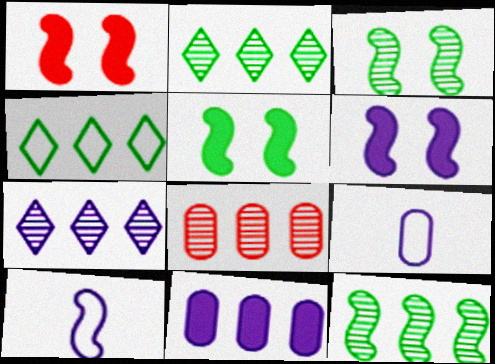[[1, 2, 9], 
[1, 5, 6], 
[1, 10, 12], 
[6, 7, 9], 
[7, 8, 12]]